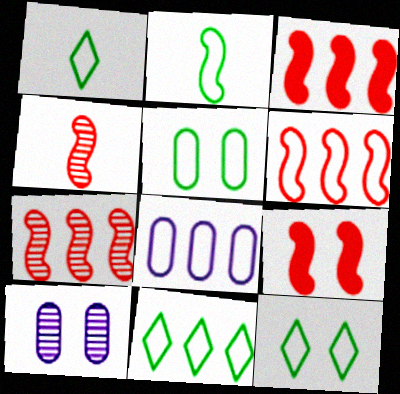[[1, 3, 10], 
[1, 11, 12], 
[2, 5, 11], 
[3, 6, 7], 
[4, 6, 9], 
[6, 8, 11], 
[9, 10, 12]]